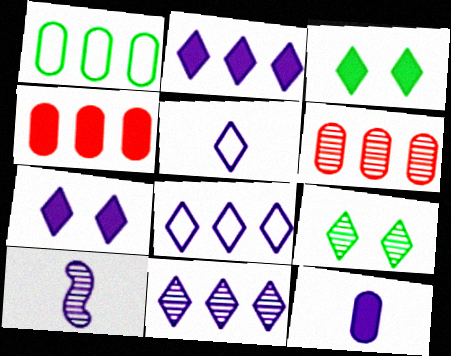[[2, 8, 11], 
[5, 7, 11], 
[5, 10, 12], 
[6, 9, 10]]